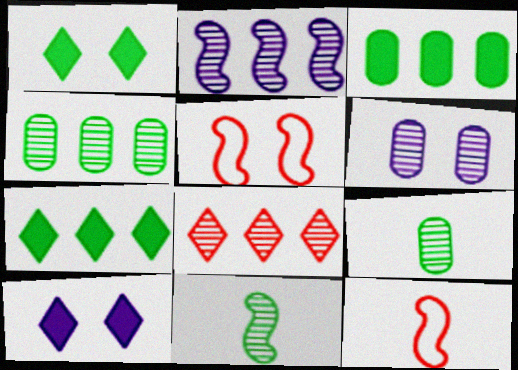[[1, 5, 6], 
[2, 4, 8], 
[4, 10, 12], 
[6, 7, 12], 
[6, 8, 11]]